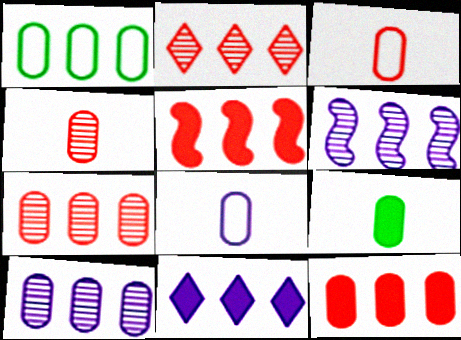[[1, 10, 12], 
[4, 8, 9]]